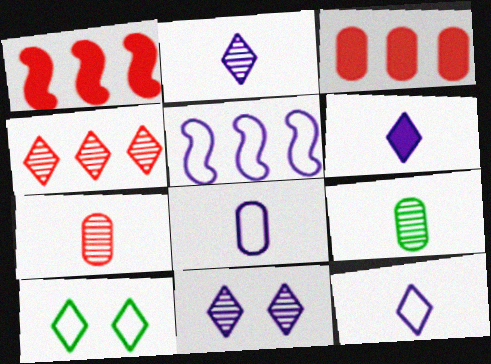[[2, 6, 12], 
[4, 6, 10]]